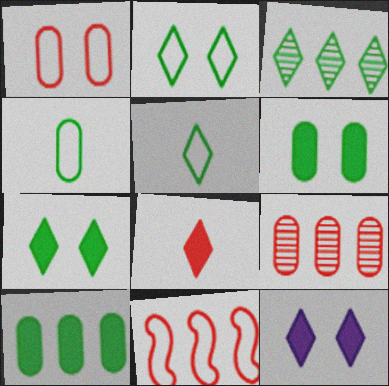[[3, 5, 7]]